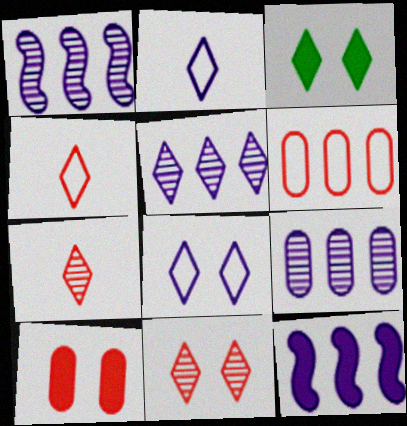[[1, 5, 9], 
[3, 4, 5], 
[3, 8, 11]]